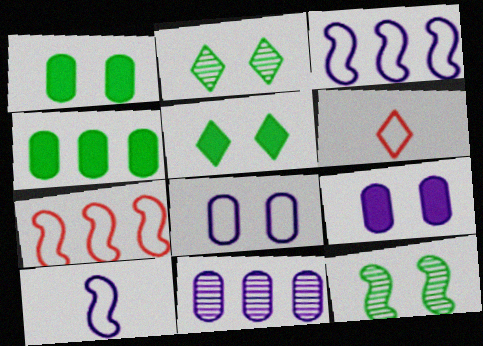[]